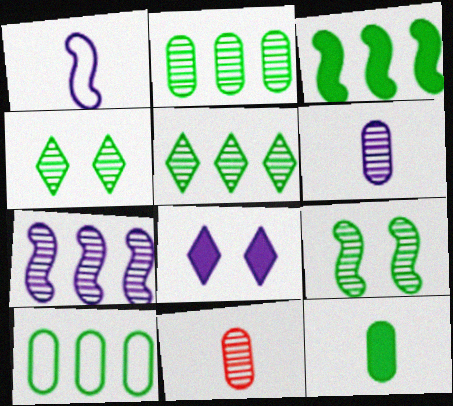[[3, 5, 10], 
[4, 7, 11]]